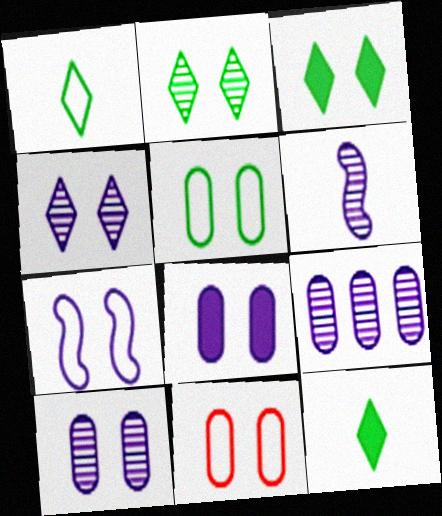[[4, 6, 9], 
[4, 7, 8]]